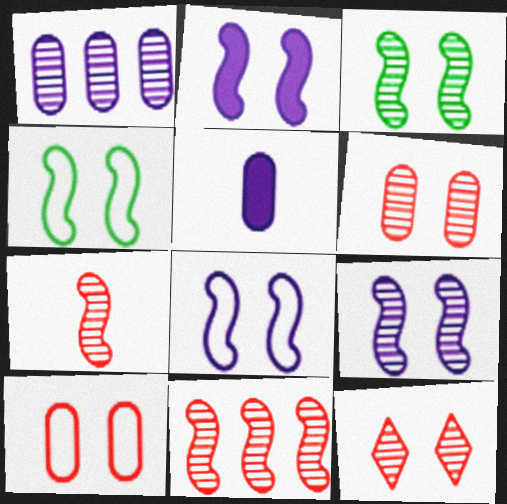[[2, 8, 9]]